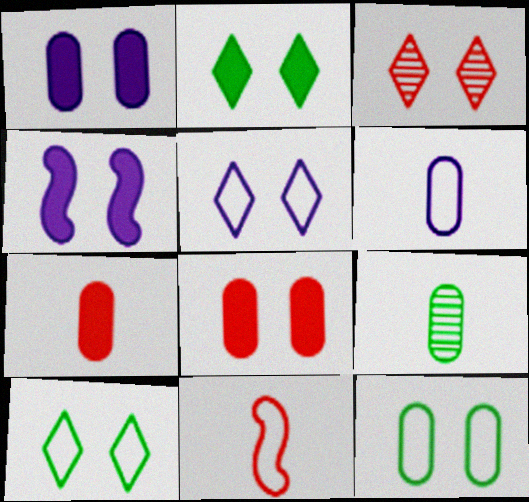[[2, 3, 5], 
[2, 4, 8], 
[3, 4, 12], 
[6, 7, 9]]